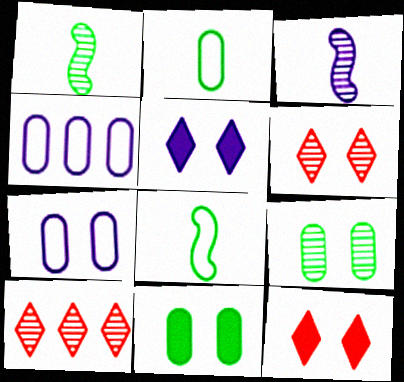[[1, 4, 12], 
[3, 4, 5], 
[3, 9, 10]]